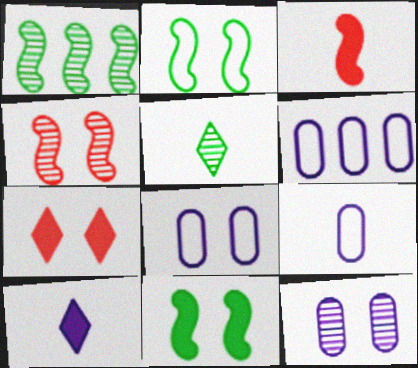[[1, 7, 9], 
[2, 7, 12], 
[3, 5, 9], 
[6, 8, 9]]